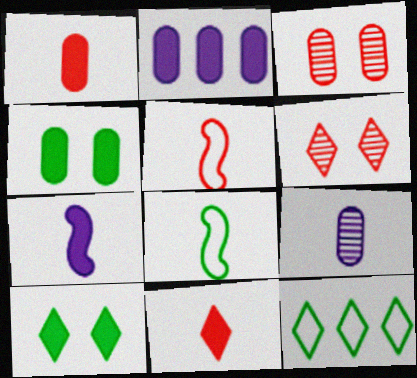[[1, 2, 4], 
[2, 6, 8], 
[3, 7, 12], 
[8, 9, 11]]